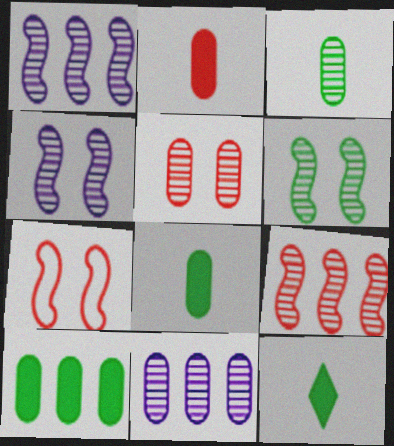[[3, 5, 11], 
[7, 11, 12]]